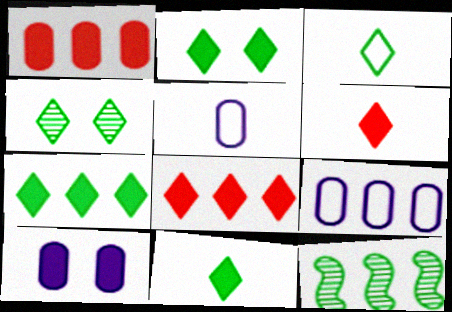[[2, 7, 11], 
[3, 4, 7], 
[8, 9, 12]]